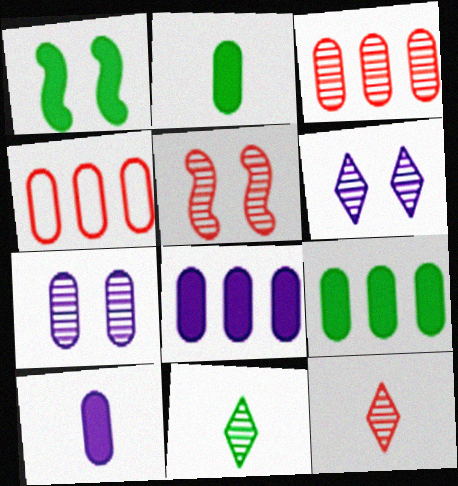[[2, 4, 7], 
[3, 5, 12]]